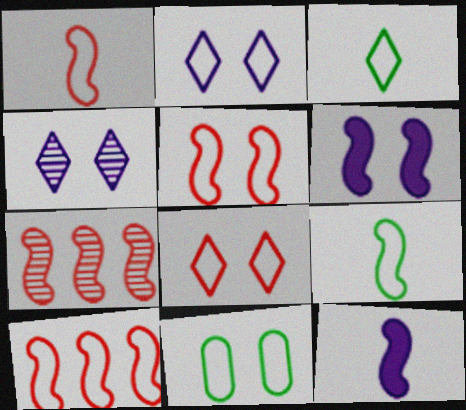[[1, 5, 10], 
[2, 5, 11], 
[6, 7, 9]]